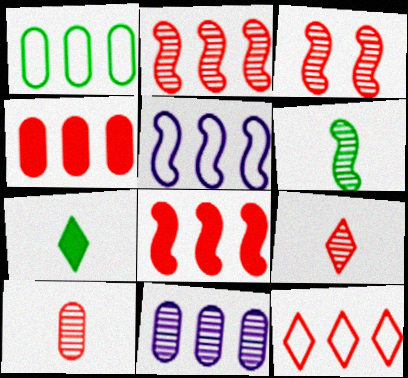[[1, 4, 11], 
[1, 5, 12], 
[2, 4, 12]]